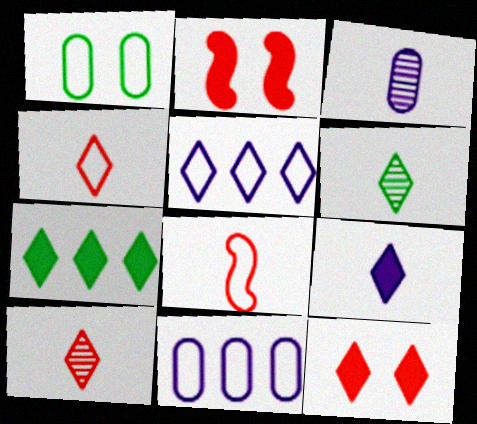[[1, 5, 8], 
[2, 6, 11], 
[4, 6, 9], 
[5, 6, 12], 
[7, 9, 12]]